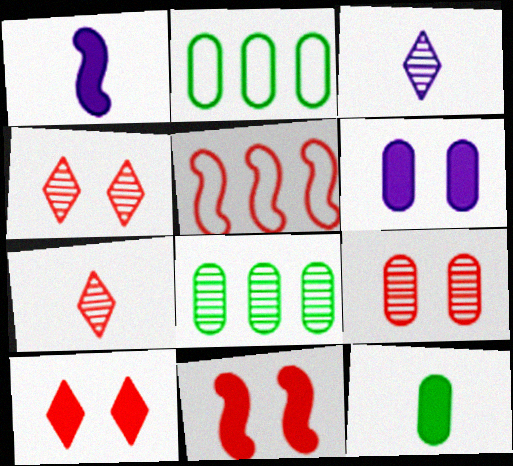[[1, 2, 4], 
[2, 3, 11]]